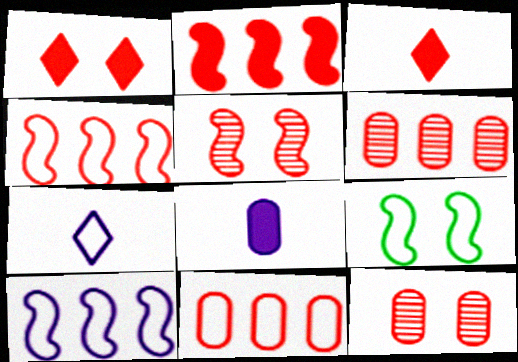[[3, 4, 12], 
[3, 5, 11], 
[7, 9, 11]]